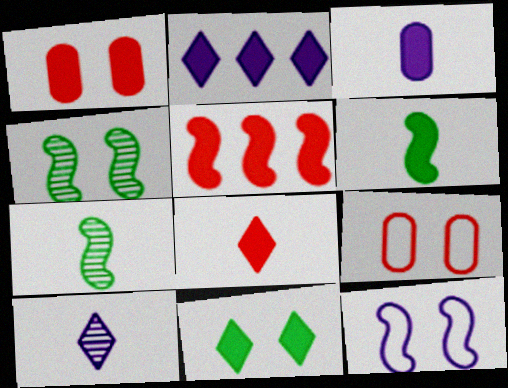[[1, 2, 6], 
[1, 5, 8], 
[2, 7, 9], 
[2, 8, 11], 
[3, 5, 11], 
[3, 6, 8], 
[5, 7, 12]]